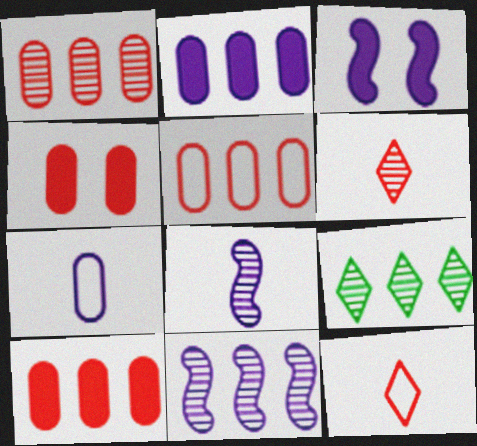[[1, 5, 10], 
[1, 9, 11]]